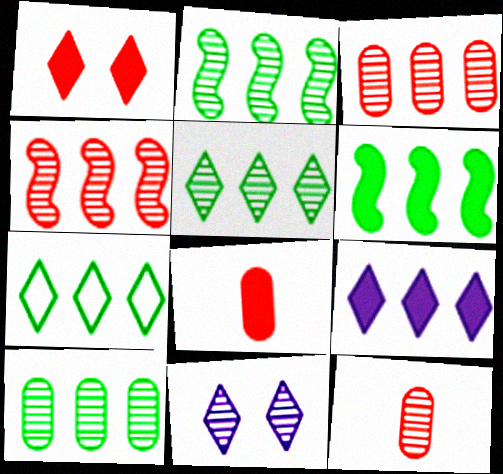[[2, 5, 10], 
[2, 11, 12], 
[6, 7, 10]]